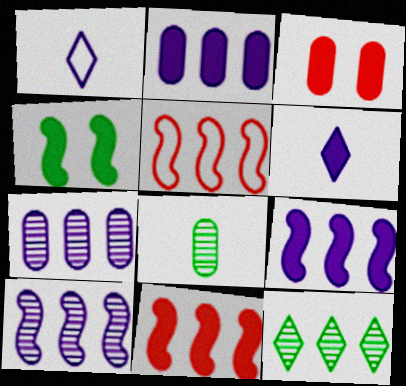[[2, 5, 12]]